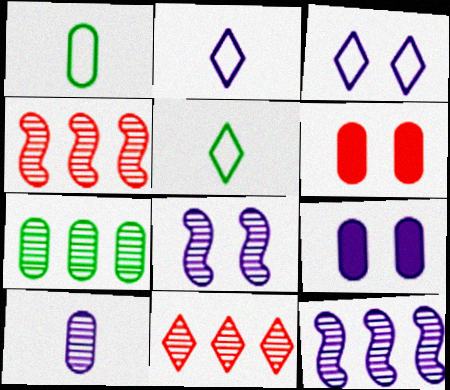[[2, 9, 12], 
[3, 8, 9], 
[4, 5, 9], 
[5, 6, 12], 
[7, 11, 12]]